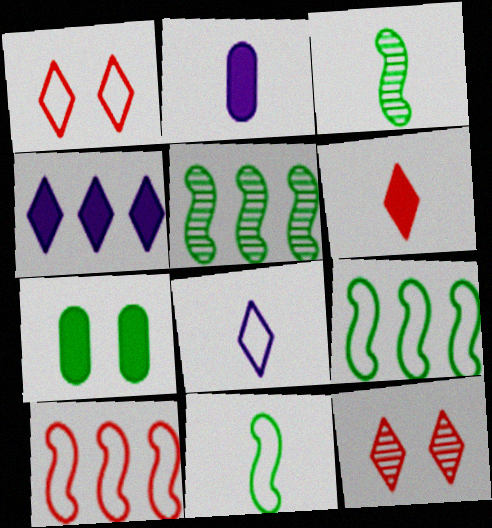[[1, 2, 5], 
[2, 9, 12]]